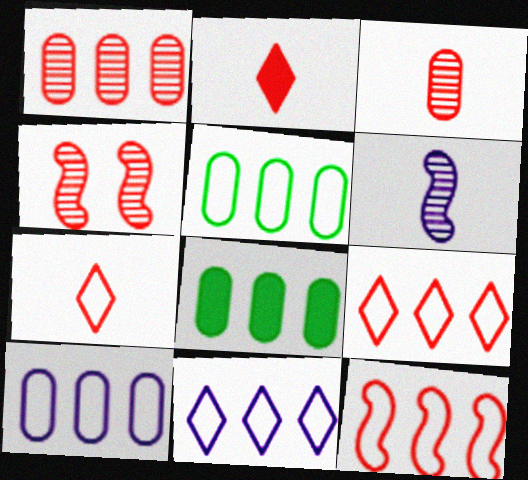[[1, 8, 10], 
[5, 11, 12]]